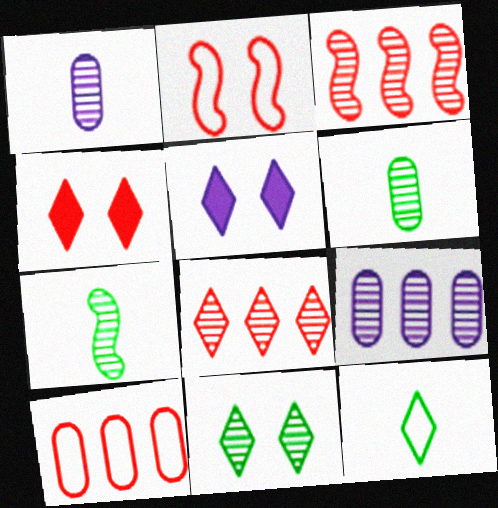[[1, 3, 11], 
[5, 7, 10], 
[5, 8, 12]]